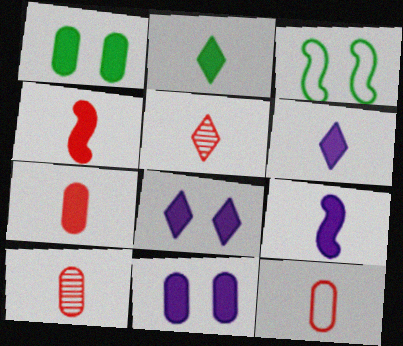[[2, 7, 9], 
[4, 5, 12], 
[7, 10, 12]]